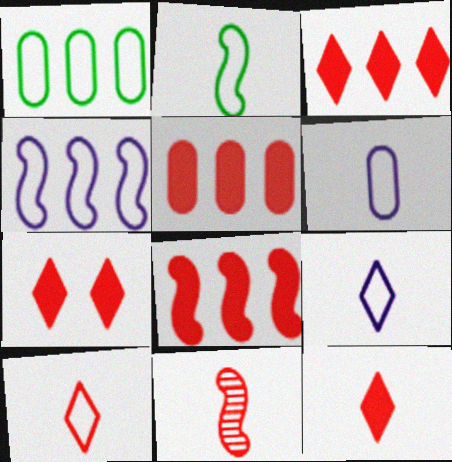[[2, 6, 10], 
[3, 5, 8], 
[3, 7, 12]]